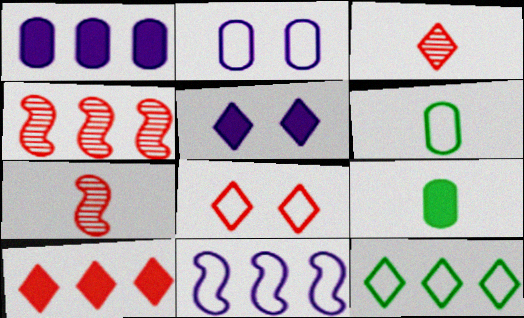[[1, 4, 12], 
[3, 5, 12], 
[3, 8, 10], 
[4, 5, 6], 
[6, 8, 11]]